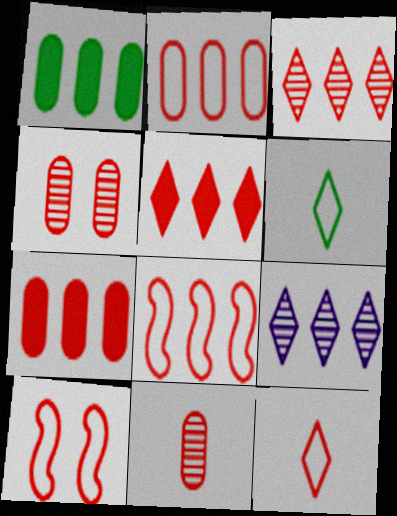[[1, 8, 9], 
[2, 10, 12], 
[3, 7, 8], 
[5, 10, 11]]